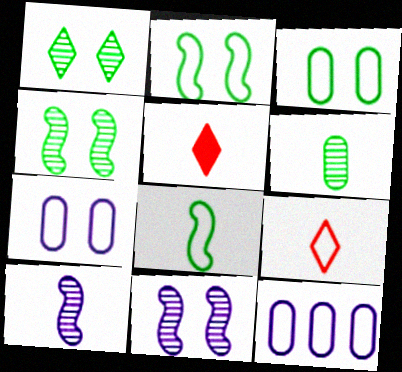[[2, 9, 12], 
[4, 5, 12]]